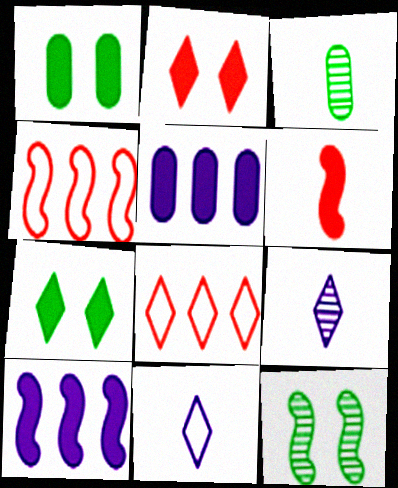[[1, 4, 9], 
[3, 6, 11], 
[5, 6, 7], 
[7, 8, 9]]